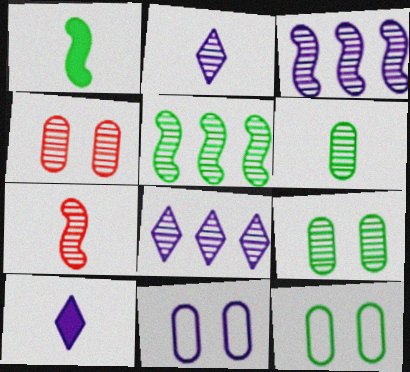[[2, 4, 5], 
[2, 6, 7], 
[3, 10, 11], 
[7, 8, 9]]